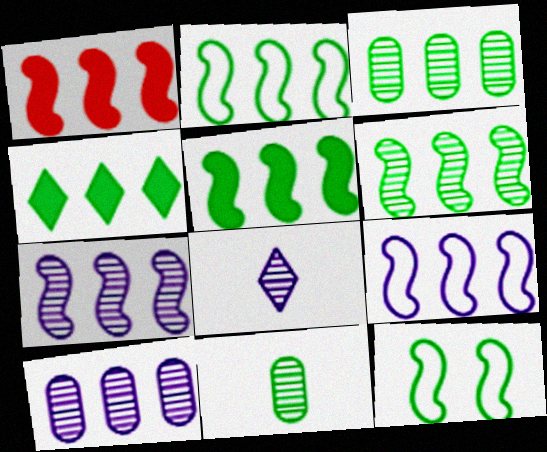[[1, 2, 7], 
[1, 6, 9], 
[2, 3, 4], 
[2, 5, 6], 
[4, 11, 12]]